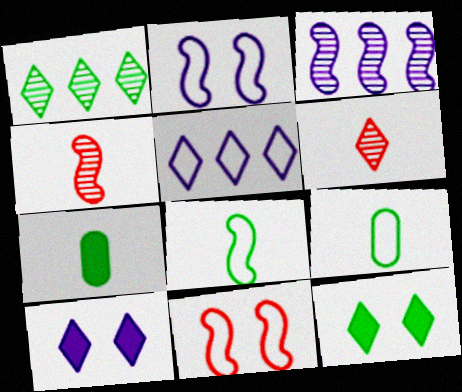[[5, 6, 12], 
[5, 9, 11]]